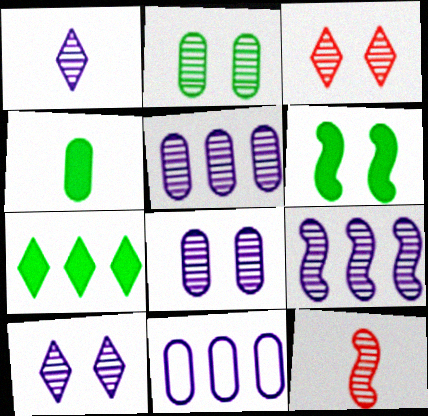[[1, 8, 9], 
[4, 6, 7]]